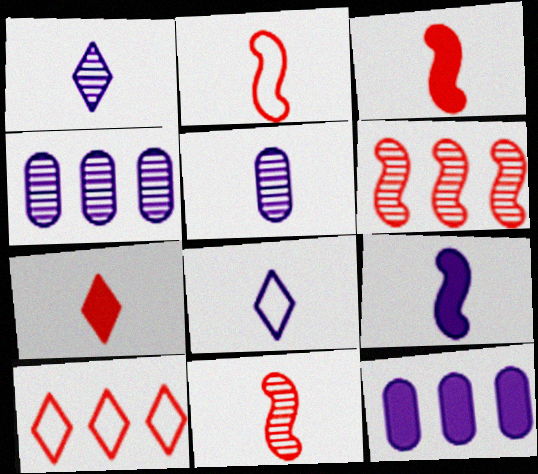[[2, 3, 11], 
[5, 8, 9]]